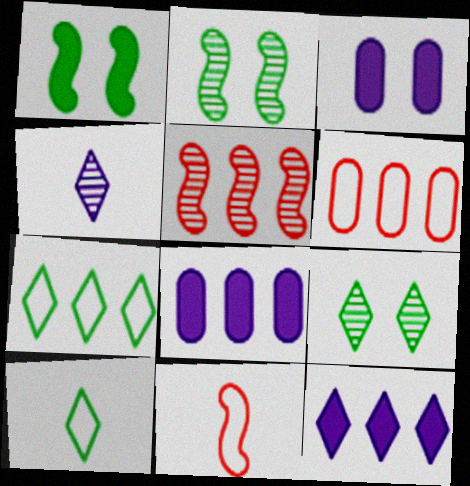[[1, 4, 6], 
[3, 5, 10], 
[5, 7, 8], 
[8, 9, 11]]